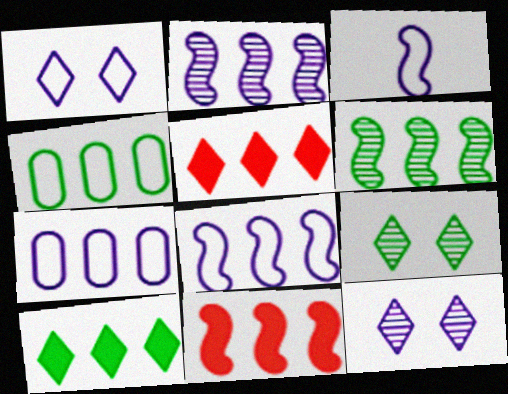[[1, 3, 7], 
[2, 4, 5], 
[4, 6, 10], 
[5, 6, 7], 
[6, 8, 11]]